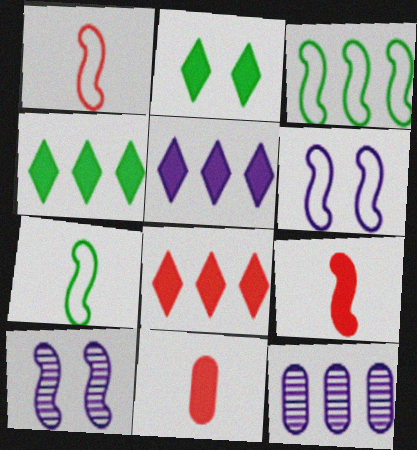[[1, 2, 12], 
[1, 3, 6], 
[3, 8, 12], 
[3, 9, 10], 
[4, 5, 8]]